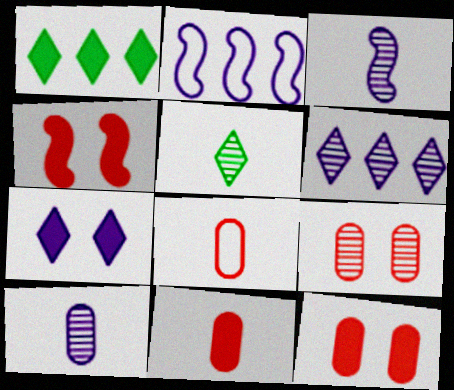[[2, 5, 12], 
[2, 7, 10]]